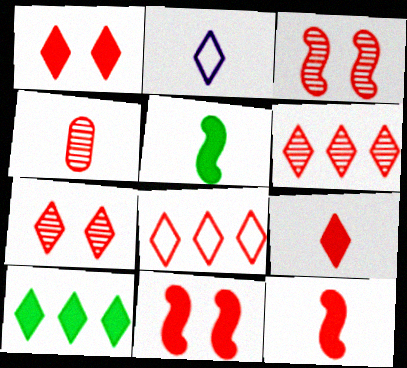[[2, 4, 5], 
[2, 7, 10], 
[3, 4, 6], 
[4, 8, 11], 
[7, 8, 9]]